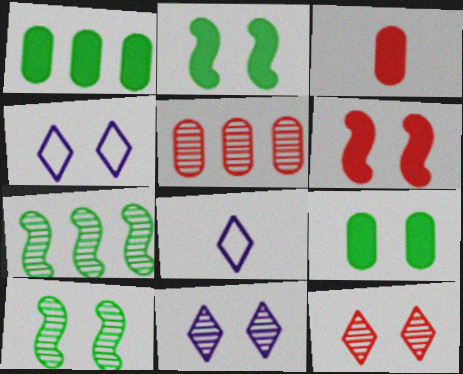[[2, 5, 8], 
[3, 4, 7]]